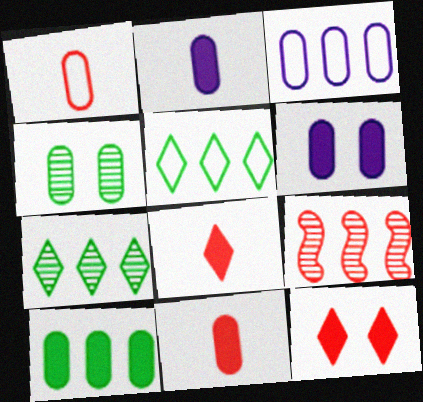[[1, 9, 12], 
[3, 4, 11], 
[6, 10, 11]]